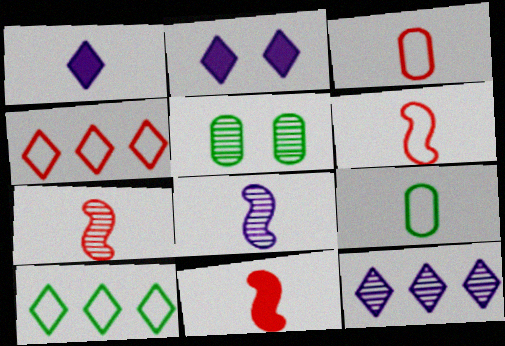[[1, 7, 9], 
[5, 7, 12], 
[6, 7, 11]]